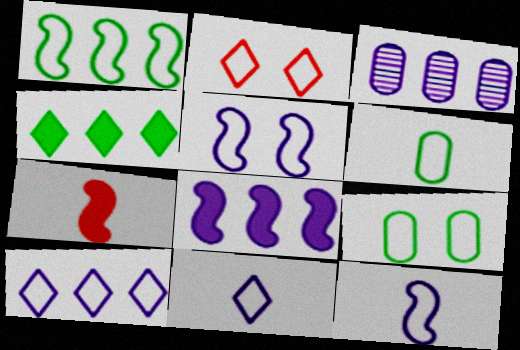[[2, 5, 9], 
[3, 8, 10]]